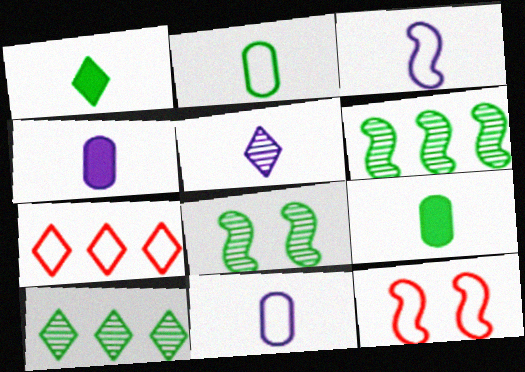[[3, 4, 5], 
[4, 7, 8], 
[4, 10, 12]]